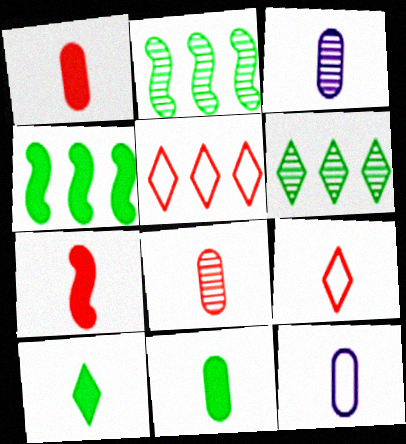[[7, 8, 9], 
[8, 11, 12]]